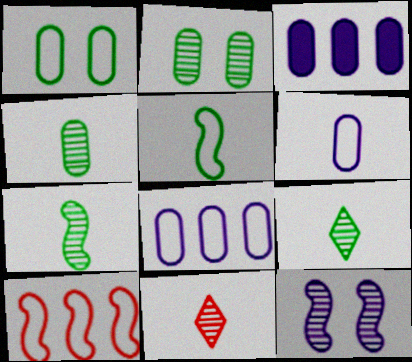[[4, 7, 9]]